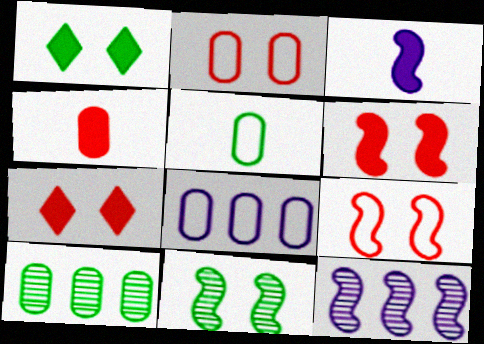[[2, 5, 8], 
[5, 7, 12]]